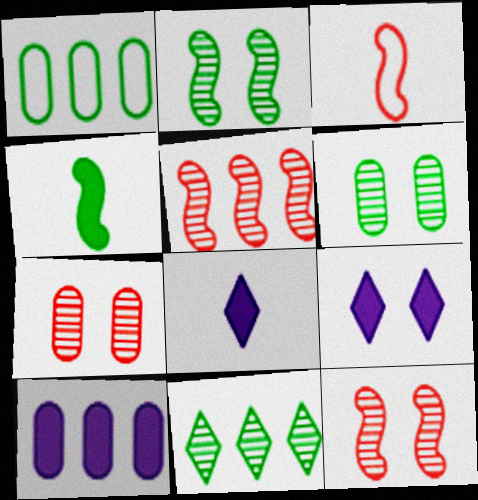[[1, 8, 12]]